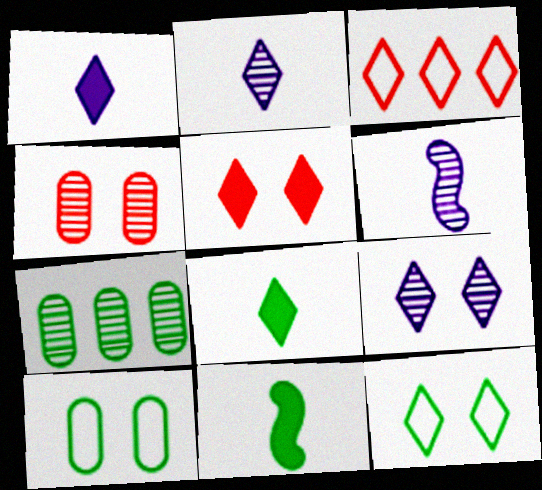[[3, 8, 9], 
[5, 9, 12], 
[7, 11, 12]]